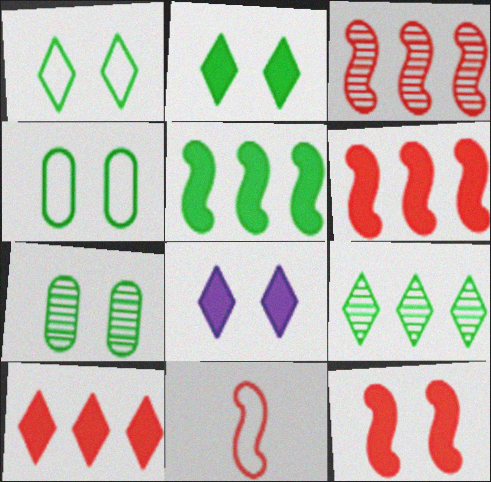[[3, 11, 12]]